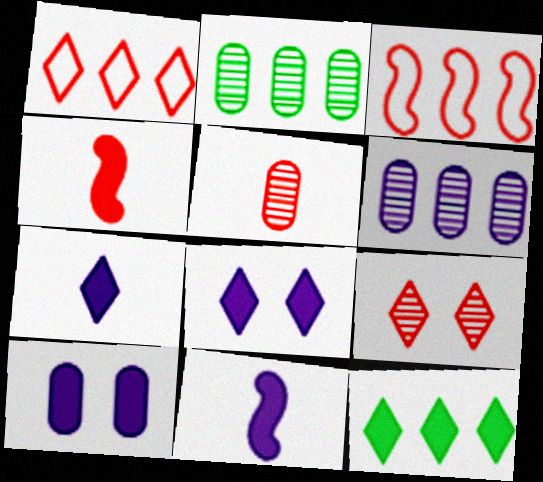[[3, 6, 12], 
[4, 10, 12]]